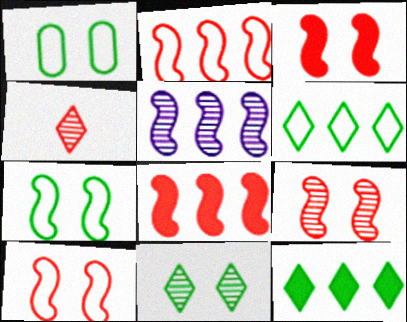[[3, 9, 10]]